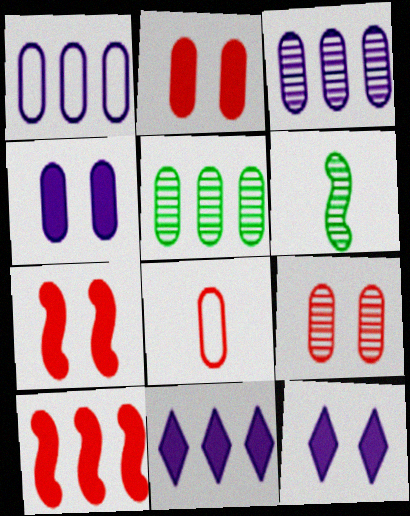[[4, 5, 8]]